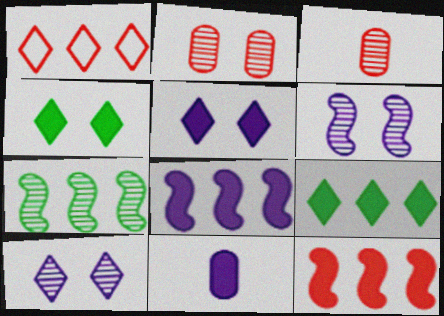[[3, 7, 10], 
[4, 11, 12], 
[5, 8, 11]]